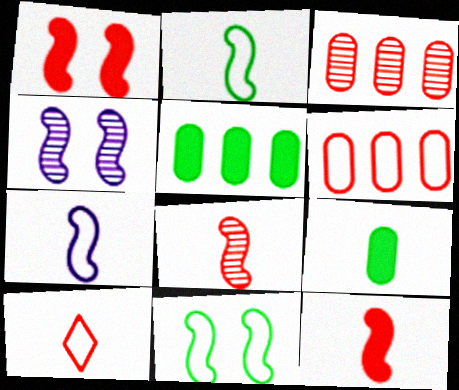[[1, 3, 10], 
[1, 4, 11], 
[4, 5, 10]]